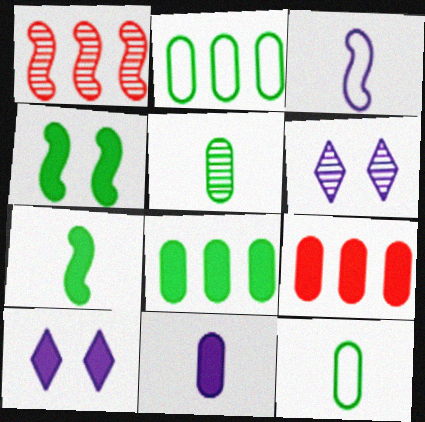[[1, 3, 4], 
[1, 5, 6], 
[1, 10, 12], 
[7, 9, 10]]